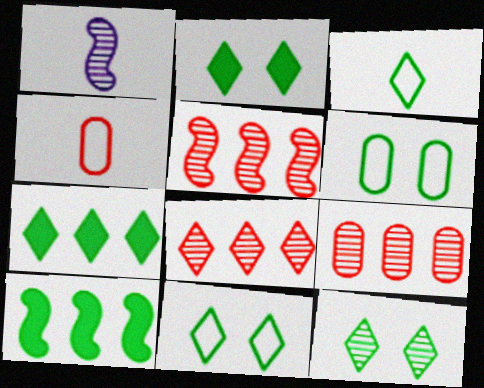[[1, 9, 12], 
[2, 11, 12], 
[3, 7, 12], 
[5, 8, 9]]